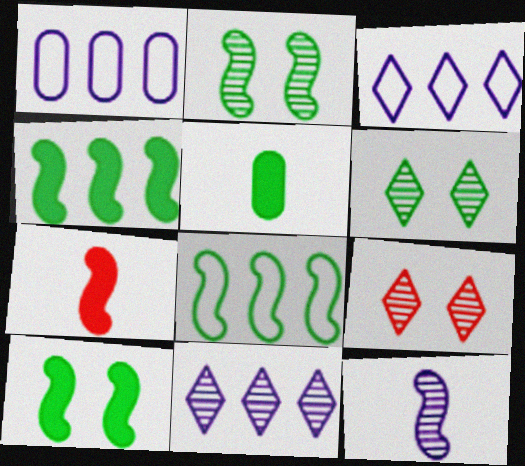[[1, 6, 7], 
[5, 6, 8]]